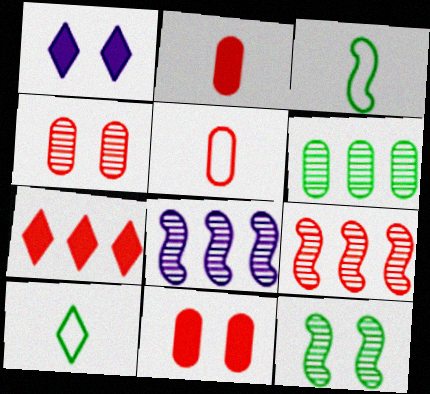[[8, 10, 11]]